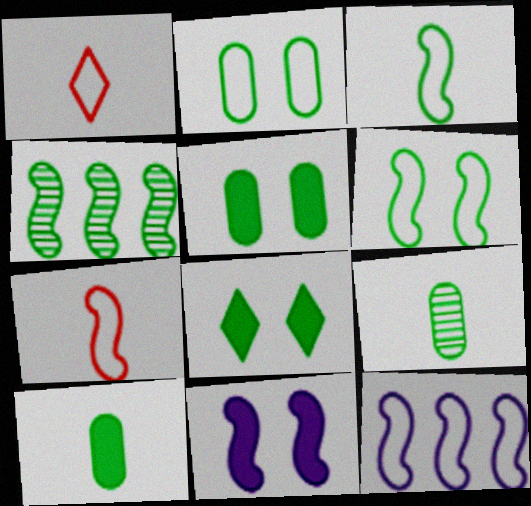[[1, 2, 12], 
[4, 7, 11], 
[6, 7, 12]]